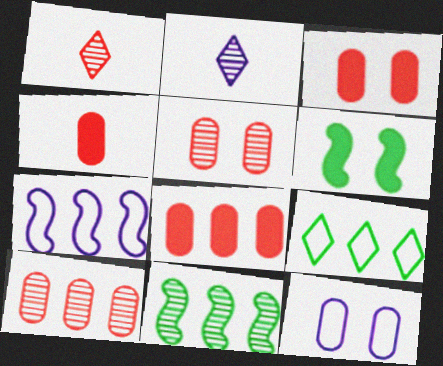[[2, 5, 11], 
[3, 4, 8]]